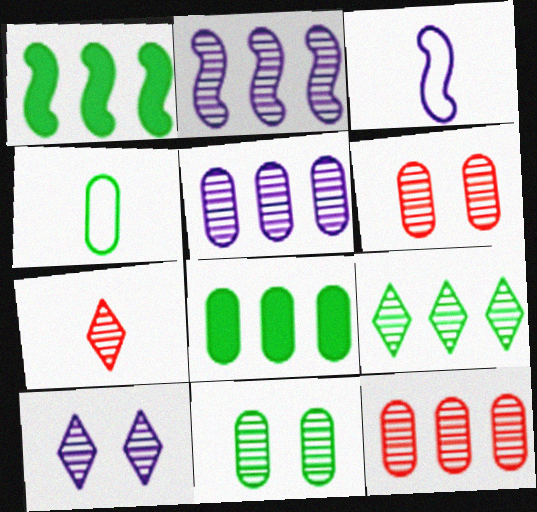[[2, 7, 11], 
[2, 9, 12], 
[4, 8, 11], 
[7, 9, 10]]